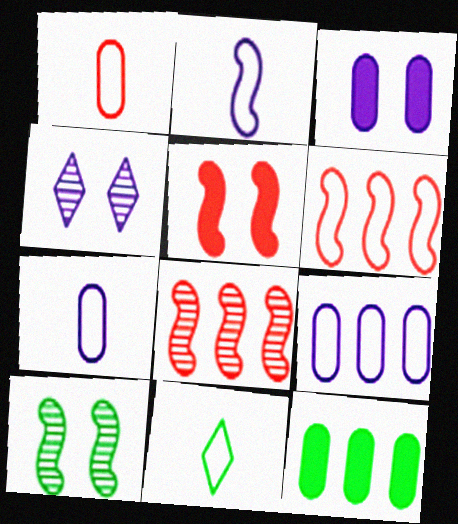[[1, 2, 11], 
[3, 8, 11], 
[10, 11, 12]]